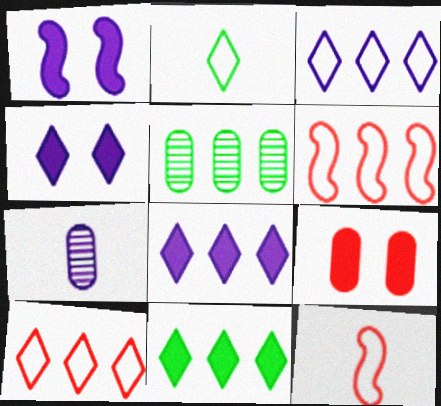[[1, 3, 7], 
[4, 5, 12], 
[5, 6, 8]]